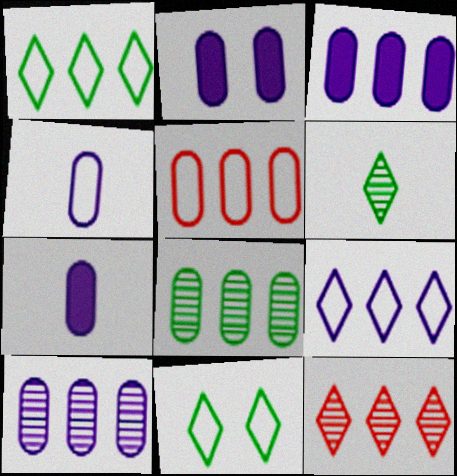[[2, 3, 7], 
[2, 4, 10], 
[3, 5, 8]]